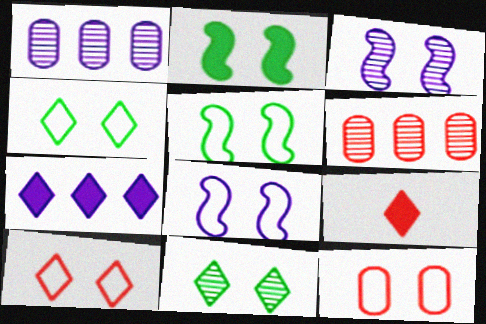[[1, 5, 9], 
[4, 8, 12]]